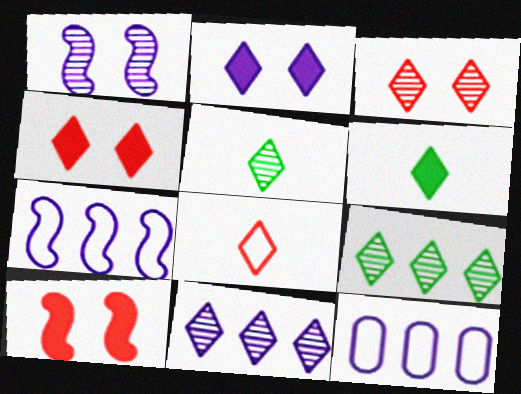[[2, 8, 9], 
[3, 5, 11], 
[5, 10, 12]]